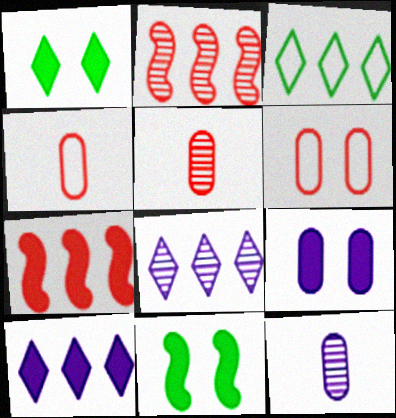[[4, 8, 11]]